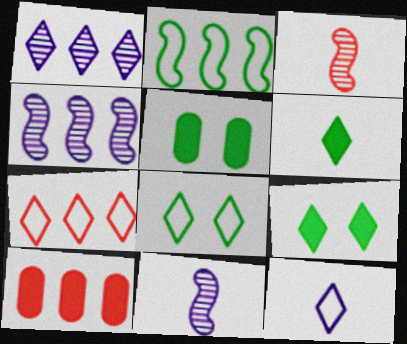[[1, 2, 10], 
[5, 7, 11], 
[7, 8, 12], 
[8, 10, 11]]